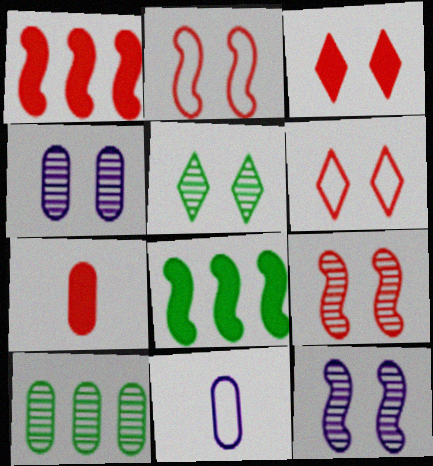[[1, 3, 7], 
[1, 5, 11], 
[4, 5, 9]]